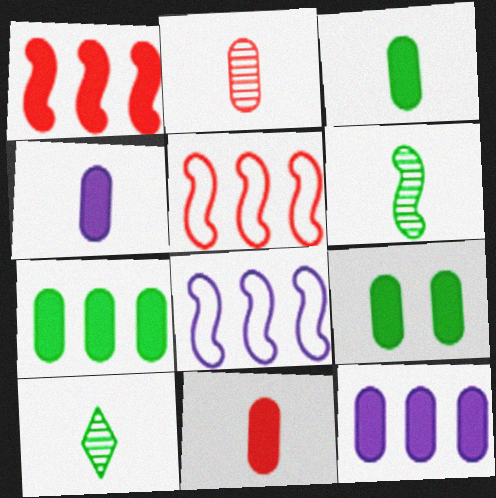[[3, 4, 11], 
[3, 7, 9], 
[9, 11, 12]]